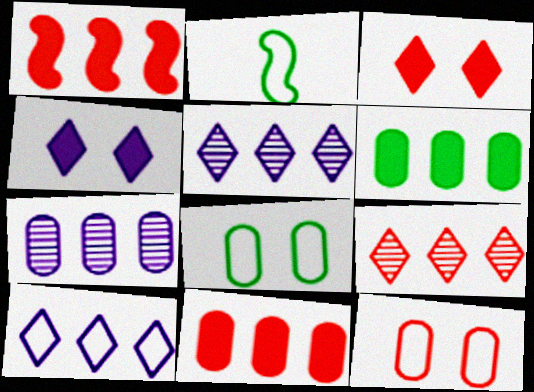[[2, 3, 7], 
[2, 10, 12]]